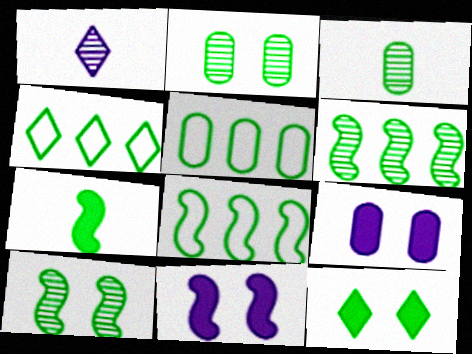[[2, 4, 7], 
[3, 8, 12], 
[4, 5, 8], 
[7, 8, 10]]